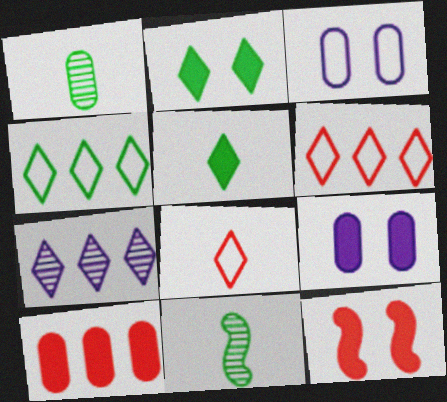[[1, 3, 10], 
[2, 7, 8], 
[2, 9, 12], 
[6, 9, 11]]